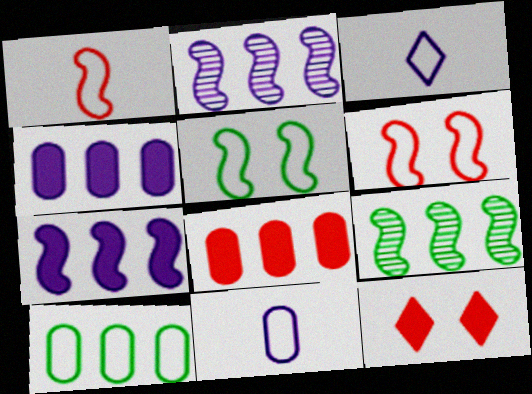[[3, 6, 10], 
[9, 11, 12]]